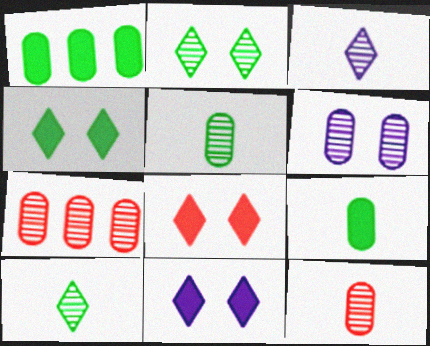[[4, 8, 11], 
[5, 6, 7]]